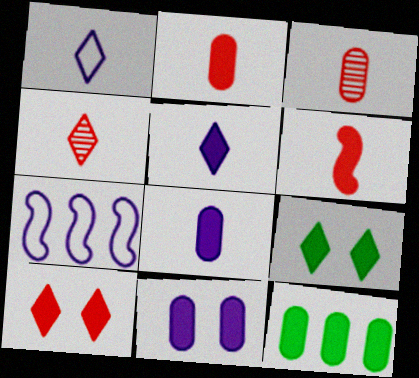[[2, 11, 12], 
[3, 7, 9]]